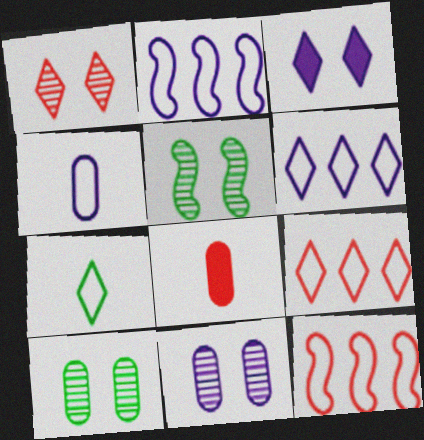[[1, 5, 11], 
[1, 8, 12], 
[5, 6, 8]]